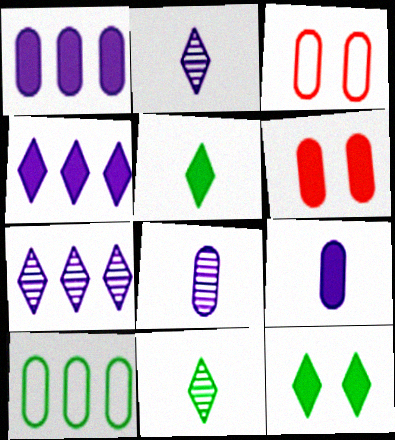[[6, 8, 10]]